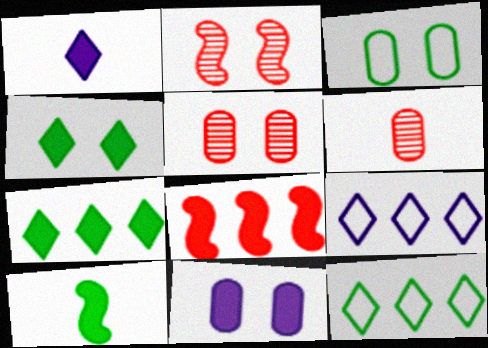[[3, 5, 11], 
[5, 9, 10]]